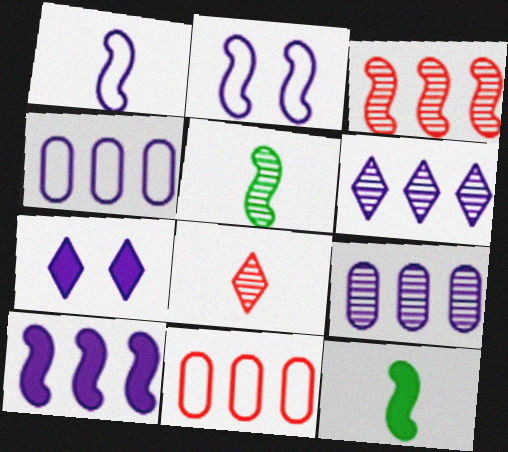[[1, 7, 9], 
[2, 3, 12], 
[4, 6, 10], 
[5, 7, 11]]